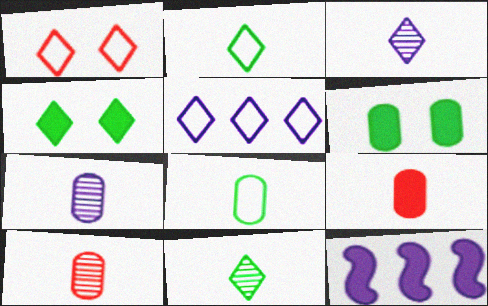[[1, 2, 5], 
[4, 9, 12], 
[7, 8, 9]]